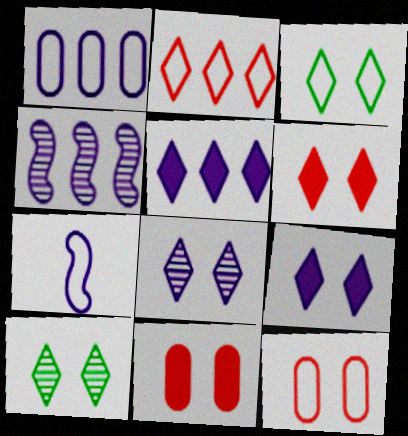[[1, 4, 5], 
[3, 6, 8]]